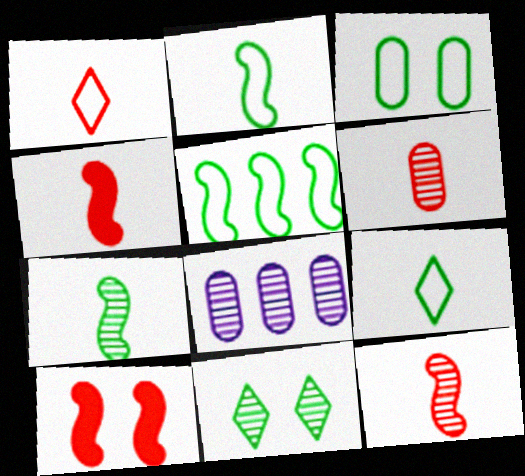[[1, 4, 6], 
[3, 5, 9], 
[8, 9, 10], 
[8, 11, 12]]